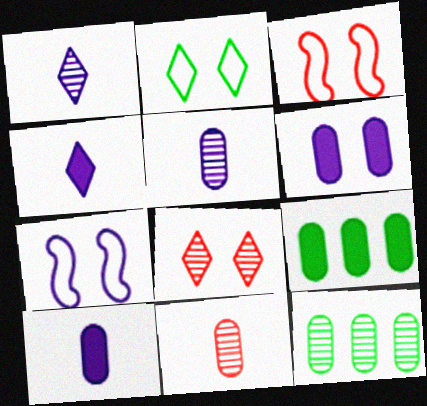[[1, 3, 9], 
[3, 4, 12]]